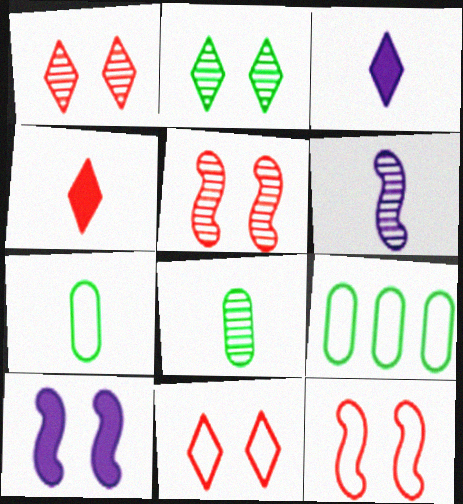[[3, 5, 9], 
[4, 6, 7]]